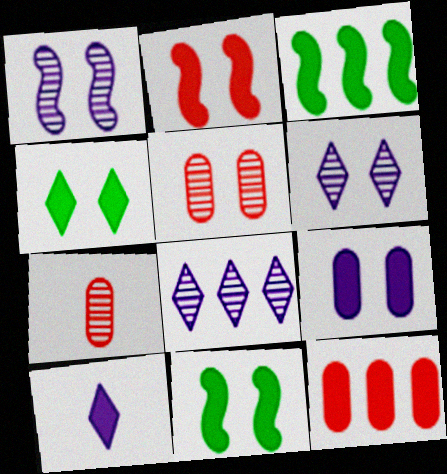[[2, 4, 9], 
[10, 11, 12]]